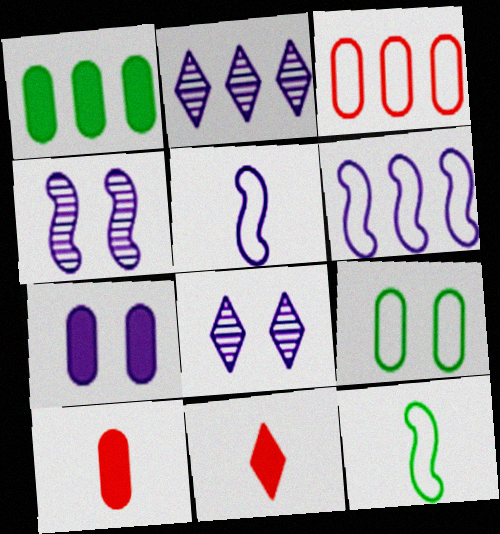[[1, 7, 10], 
[2, 5, 7]]